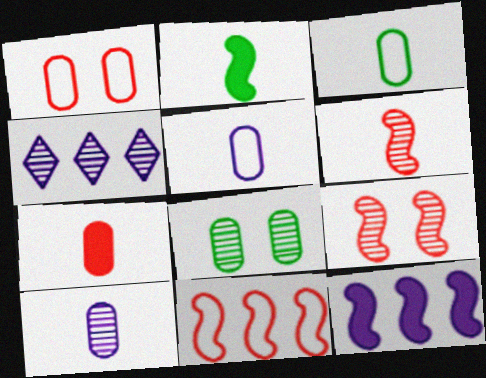[[1, 2, 4], 
[3, 7, 10], 
[4, 6, 8]]